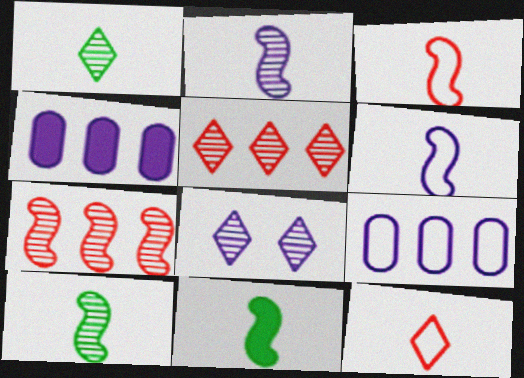[[1, 5, 8], 
[2, 3, 11], 
[4, 6, 8]]